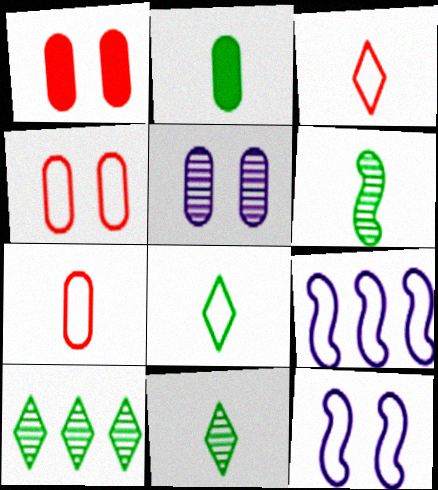[[1, 9, 11], 
[2, 6, 8], 
[4, 8, 9]]